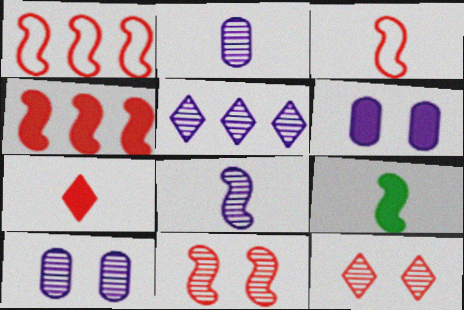[[3, 4, 11], 
[3, 8, 9], 
[5, 8, 10]]